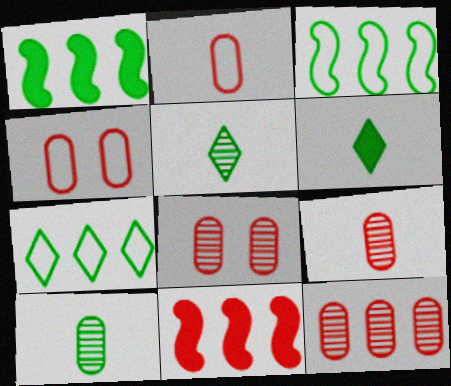[[8, 9, 12]]